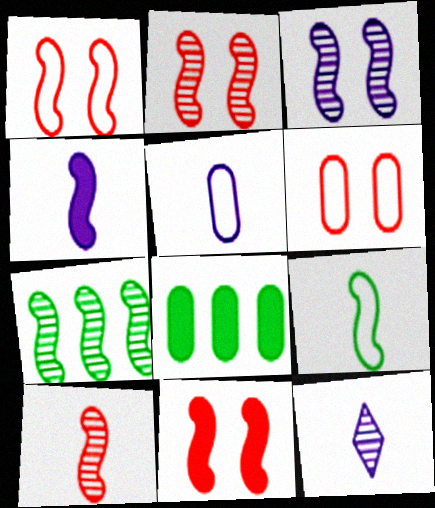[[1, 2, 11], 
[1, 4, 7], 
[1, 8, 12], 
[3, 7, 10], 
[4, 5, 12], 
[4, 9, 10]]